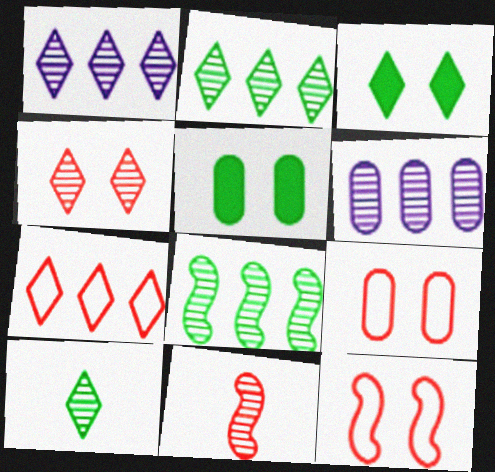[[1, 4, 10]]